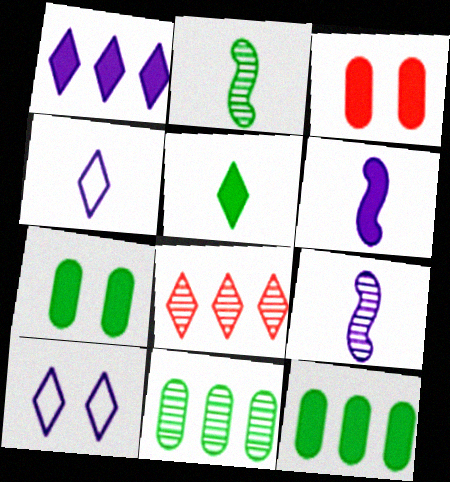[[5, 8, 10]]